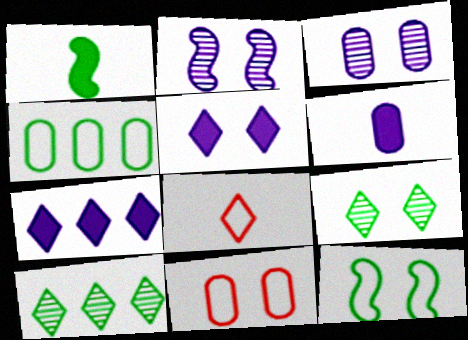[[1, 4, 9], 
[5, 8, 10], 
[7, 8, 9]]